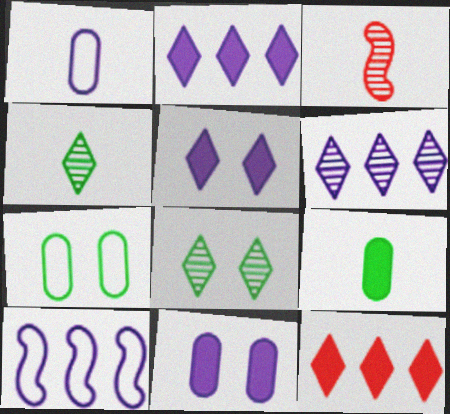[[2, 3, 7]]